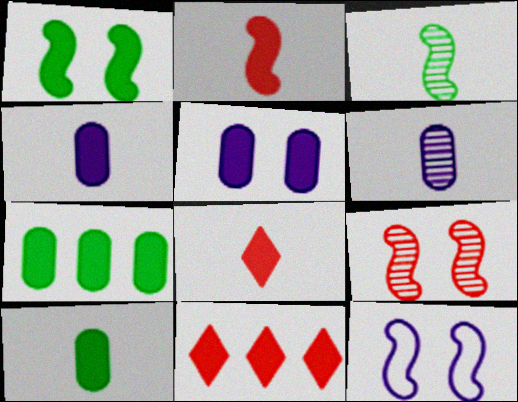[[1, 4, 11], 
[1, 9, 12]]